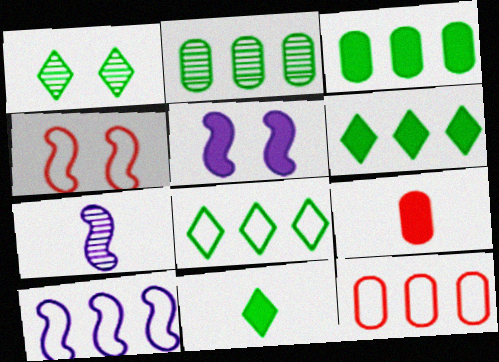[[1, 8, 11], 
[1, 9, 10], 
[5, 6, 9], 
[5, 7, 10], 
[8, 10, 12]]